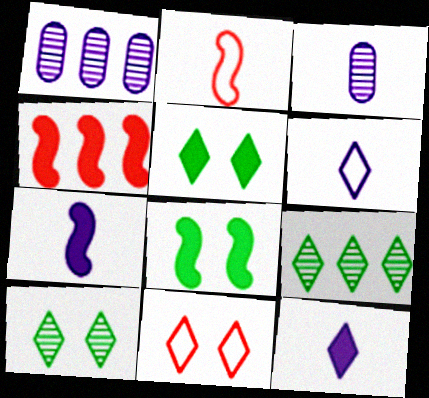[[1, 2, 5], 
[3, 6, 7], 
[4, 7, 8], 
[9, 11, 12]]